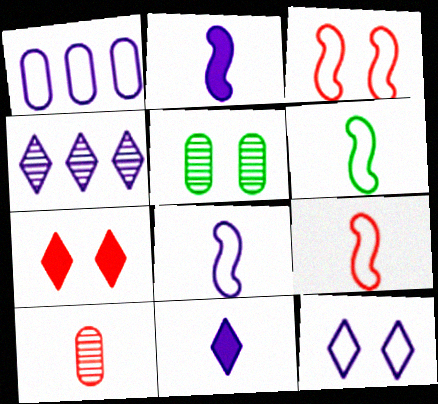[[1, 8, 12], 
[4, 11, 12], 
[6, 8, 9], 
[6, 10, 11]]